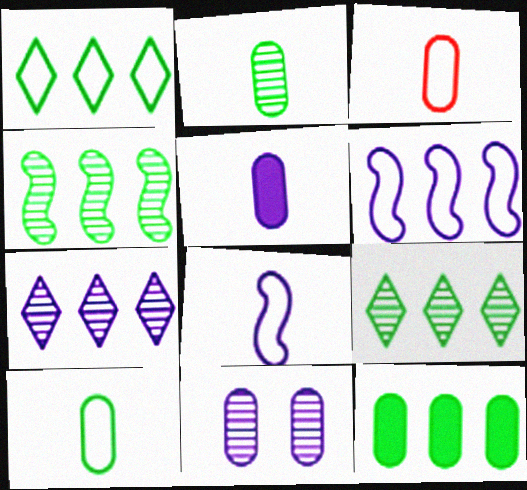[[1, 4, 12], 
[2, 3, 5], 
[3, 11, 12]]